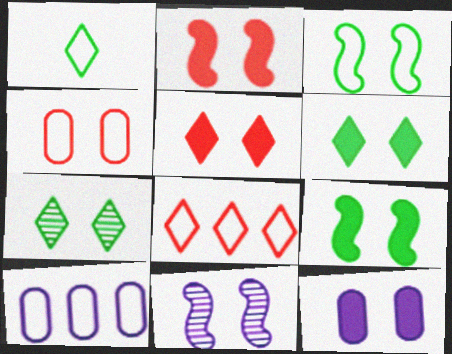[[2, 3, 11], 
[2, 6, 12], 
[4, 6, 11], 
[5, 9, 12]]